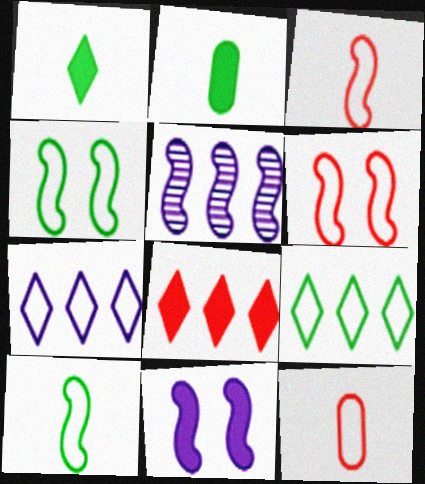[[2, 8, 11], 
[4, 7, 12]]